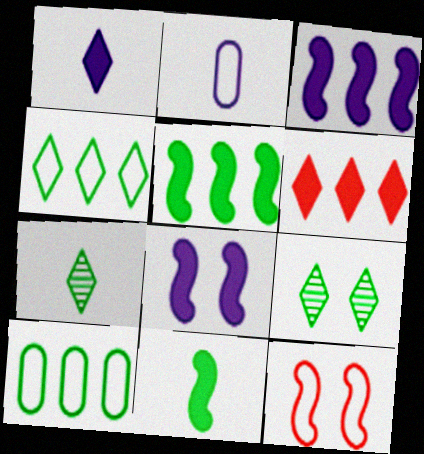[[2, 4, 12], 
[9, 10, 11]]